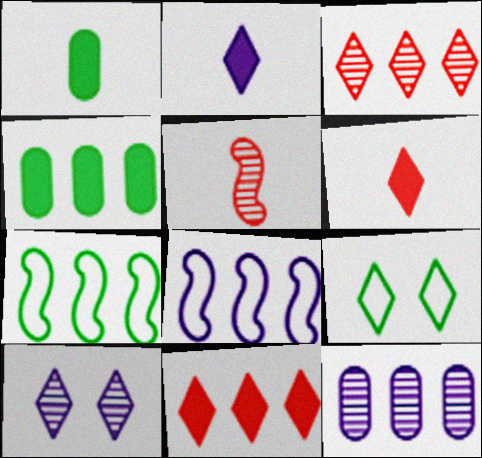[[2, 3, 9], 
[3, 4, 8], 
[7, 11, 12]]